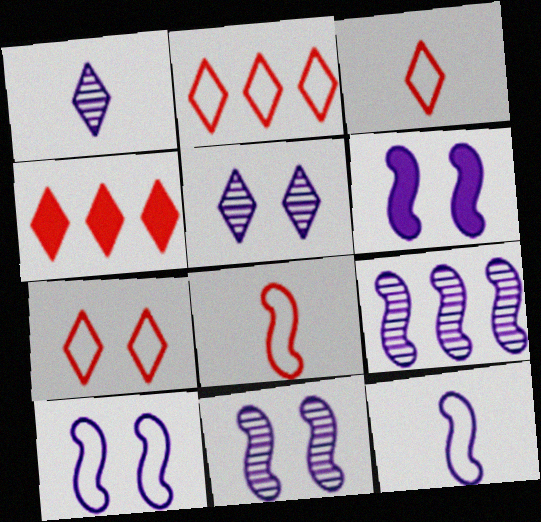[[2, 3, 7], 
[6, 9, 12], 
[6, 10, 11]]